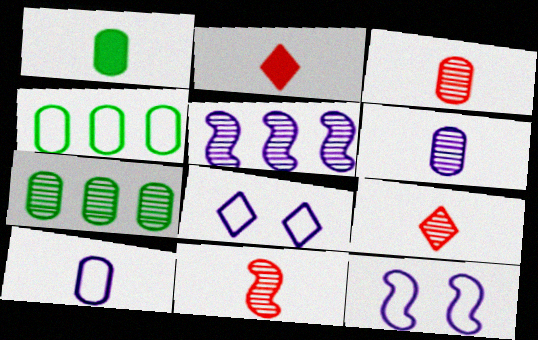[[1, 3, 10], 
[2, 7, 12], 
[3, 9, 11]]